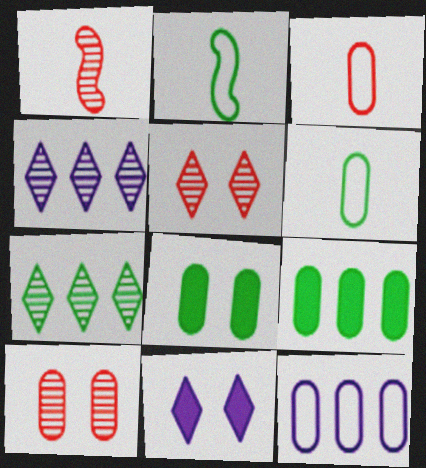[[2, 7, 8]]